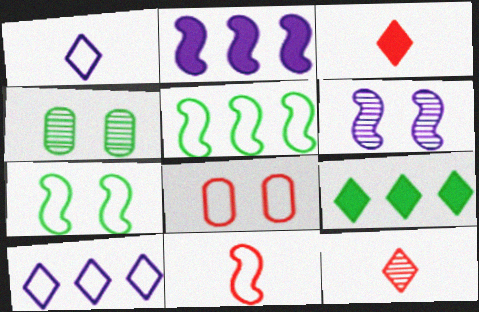[[1, 5, 8]]